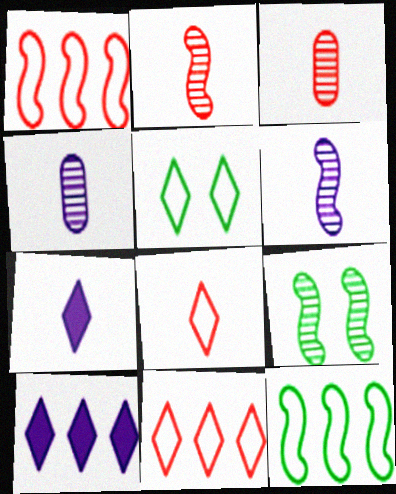[]